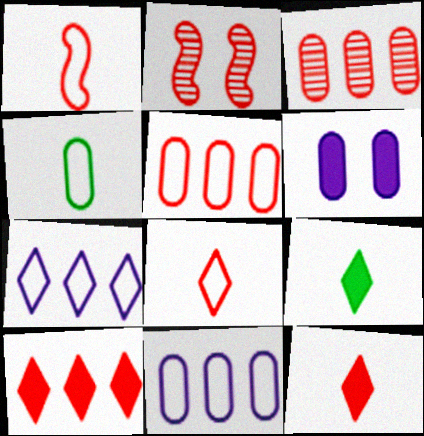[[2, 5, 12], 
[2, 9, 11], 
[3, 4, 6]]